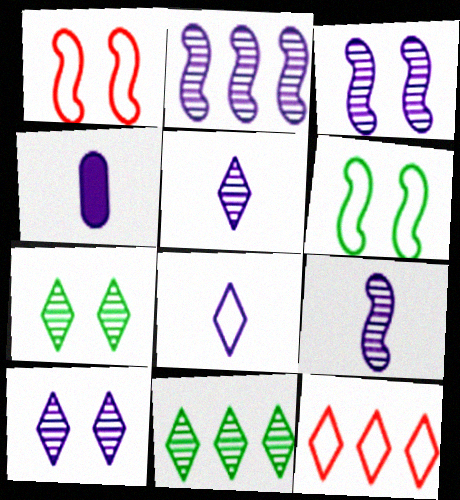[[1, 4, 11], 
[2, 3, 9], 
[4, 8, 9]]